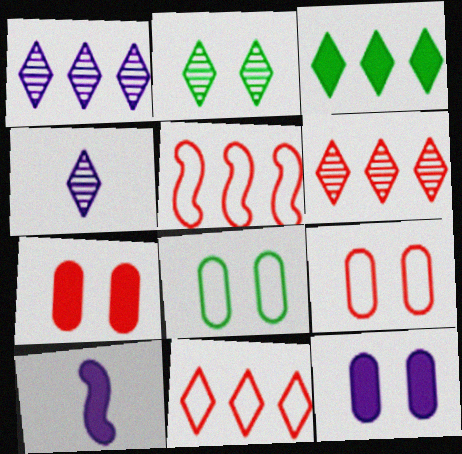[[1, 3, 11], 
[2, 4, 6], 
[3, 7, 10], 
[6, 8, 10]]